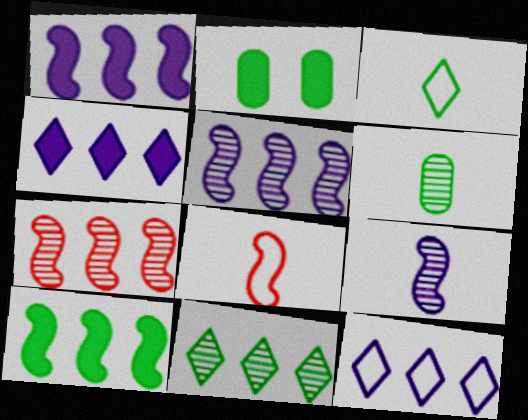[]